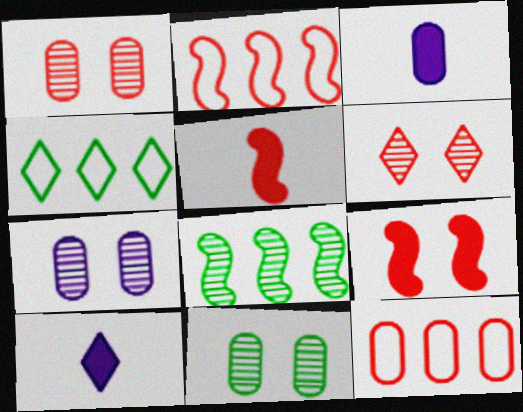[[1, 7, 11], 
[2, 10, 11], 
[3, 11, 12], 
[4, 5, 7], 
[4, 6, 10], 
[5, 6, 12]]